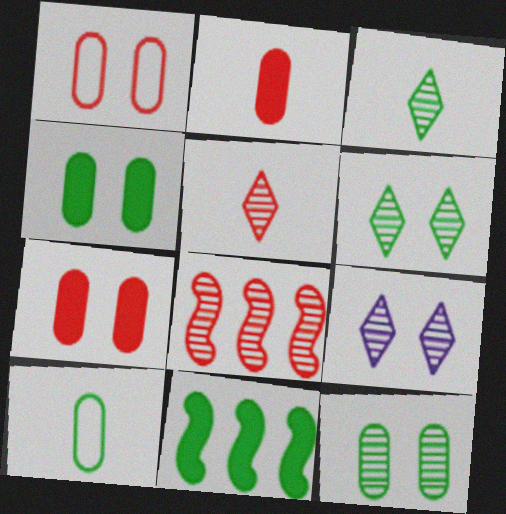[[6, 10, 11]]